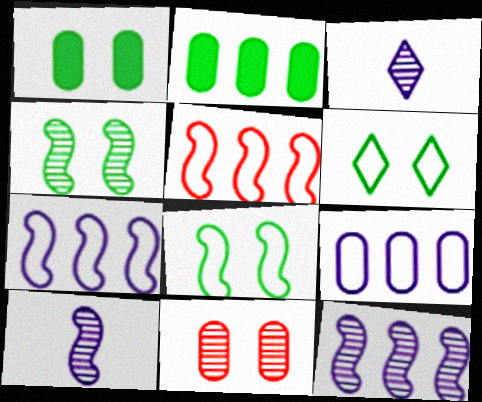[[1, 3, 5], 
[1, 4, 6]]